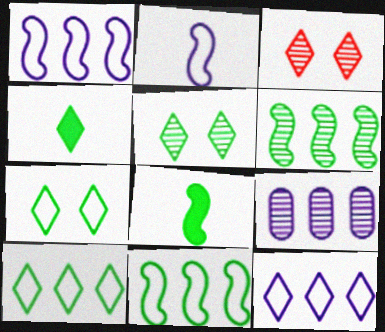[[3, 4, 12], 
[4, 5, 10]]